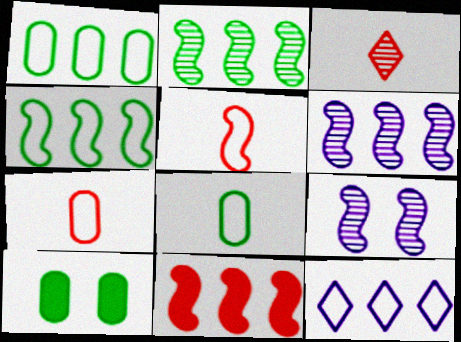[[4, 6, 11]]